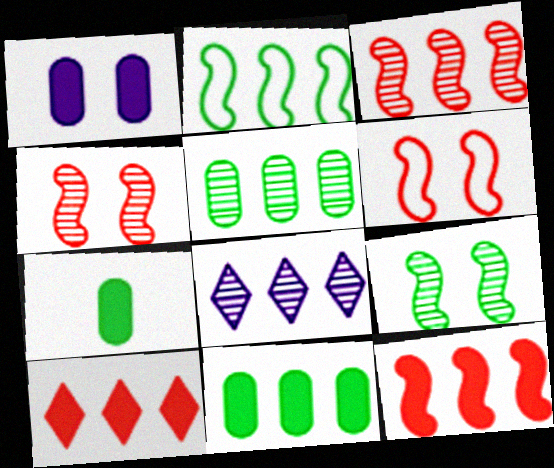[[3, 5, 8], 
[6, 7, 8]]